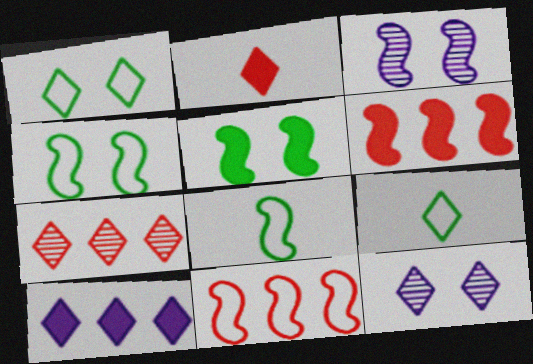[[3, 6, 8]]